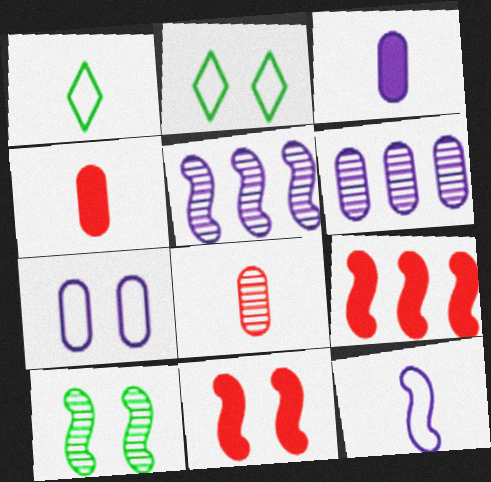[[1, 6, 11], 
[2, 4, 5], 
[3, 6, 7], 
[9, 10, 12]]